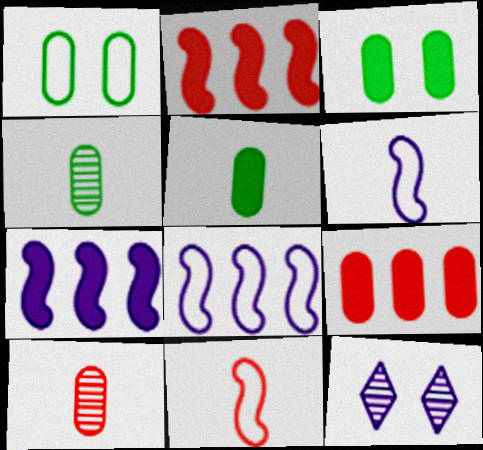[]